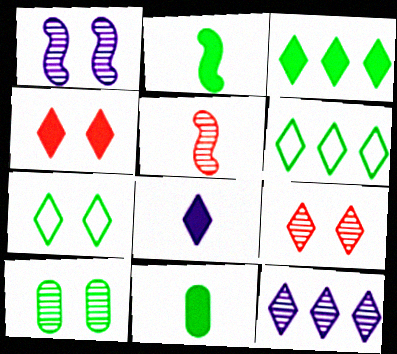[[1, 9, 10], 
[2, 6, 10], 
[3, 4, 8], 
[5, 10, 12], 
[6, 8, 9]]